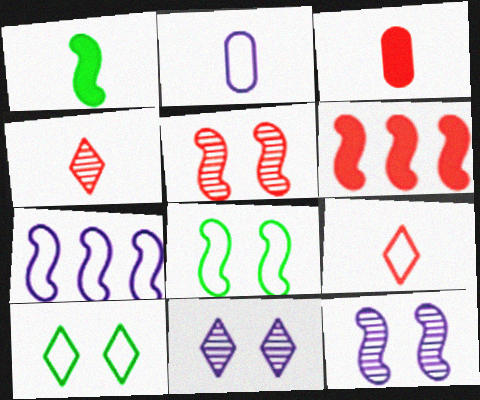[[1, 2, 4], 
[1, 5, 7]]